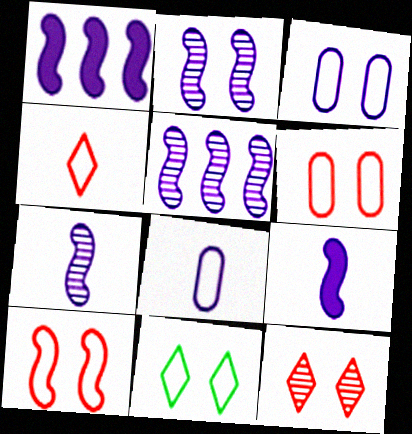[[2, 5, 7], 
[3, 10, 11]]